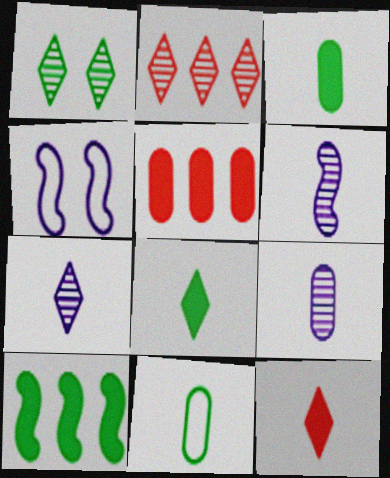[[1, 2, 7], 
[1, 10, 11], 
[2, 3, 4], 
[6, 7, 9], 
[6, 11, 12]]